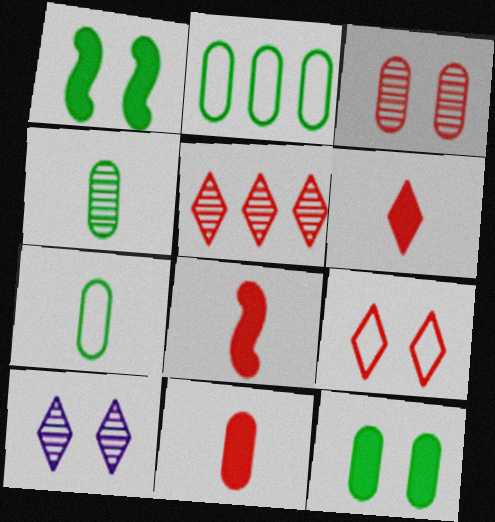[[2, 4, 12], 
[2, 8, 10], 
[5, 6, 9], 
[6, 8, 11]]